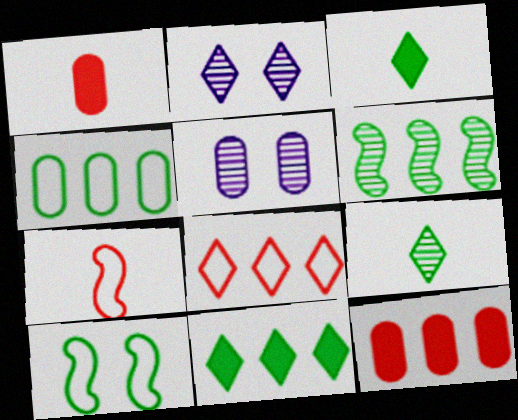[[1, 4, 5], 
[2, 3, 8], 
[4, 6, 11], 
[5, 7, 11]]